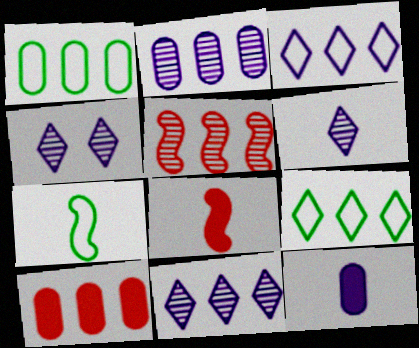[[1, 2, 10], 
[1, 4, 8], 
[4, 6, 11], 
[4, 7, 10]]